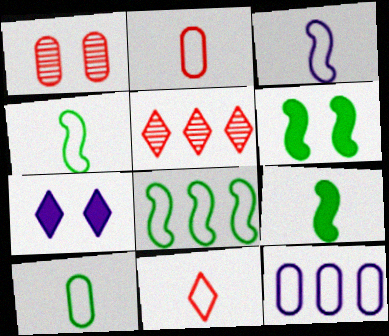[[3, 10, 11]]